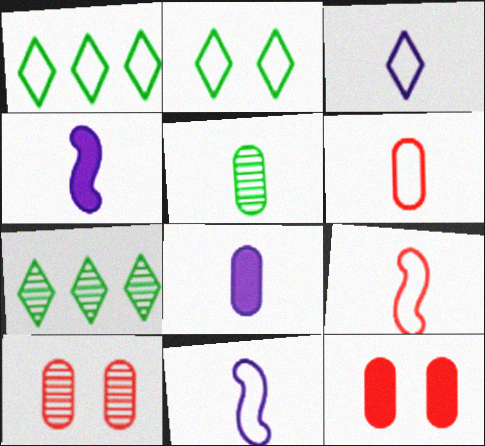[[1, 4, 10], 
[5, 6, 8], 
[7, 11, 12]]